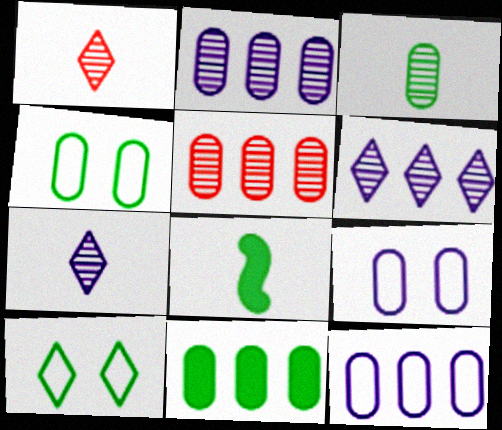[[3, 4, 11], 
[5, 11, 12]]